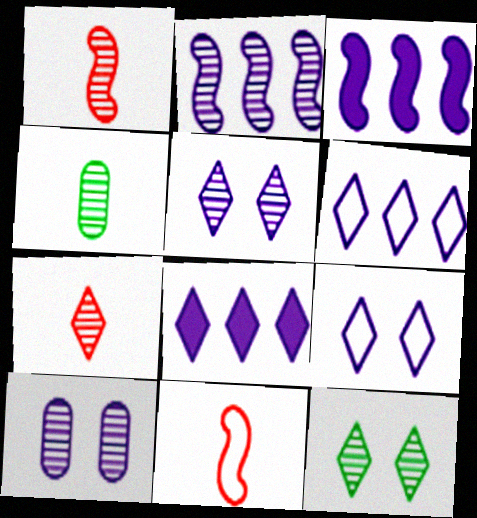[]